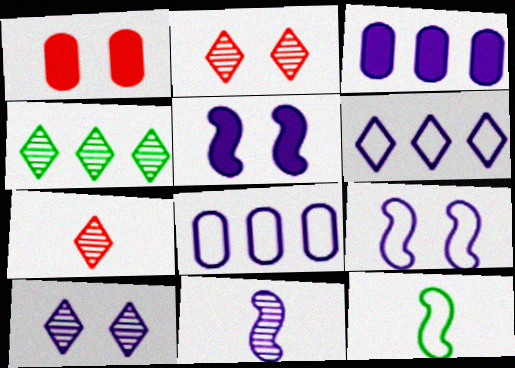[[2, 3, 12], 
[4, 7, 10]]